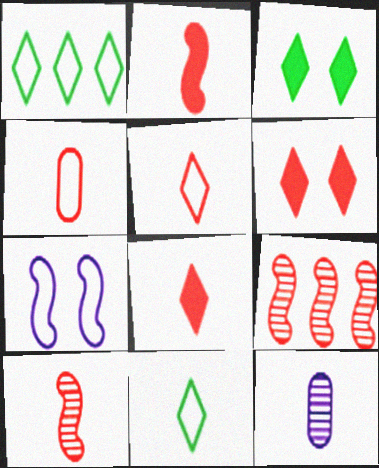[[1, 4, 7], 
[2, 11, 12], 
[4, 6, 9], 
[4, 8, 10]]